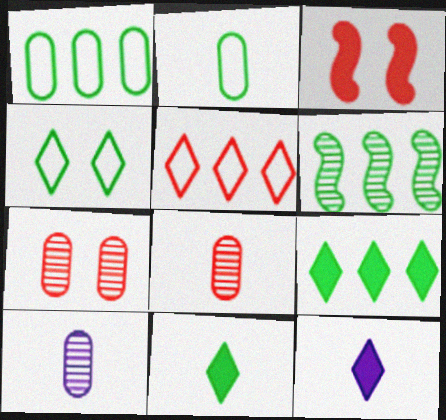[[1, 6, 9], 
[3, 5, 8]]